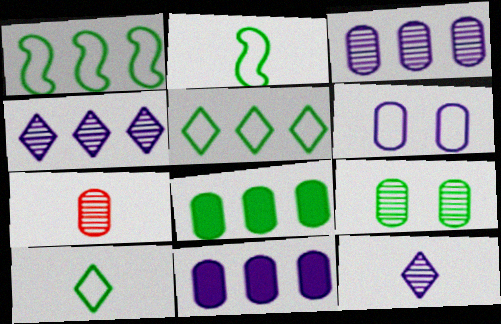[[3, 7, 9], 
[6, 7, 8]]